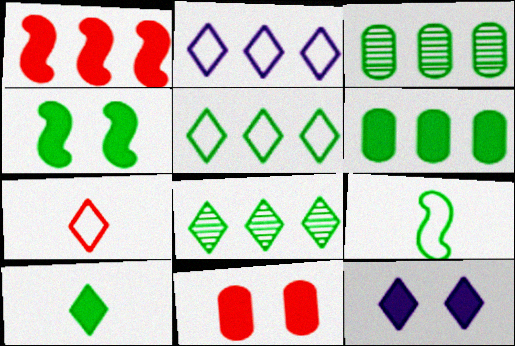[[1, 2, 3], 
[4, 6, 10], 
[4, 11, 12], 
[7, 8, 12]]